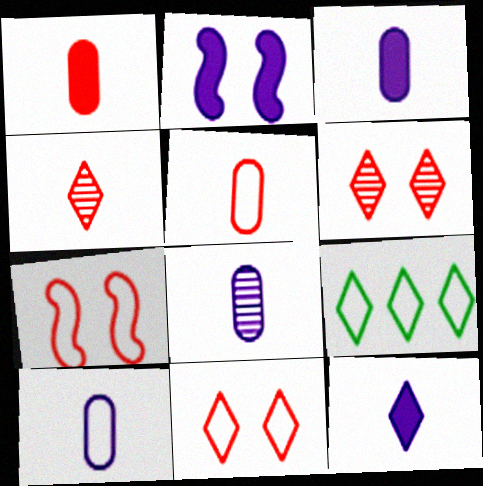[[3, 8, 10], 
[6, 9, 12], 
[7, 9, 10]]